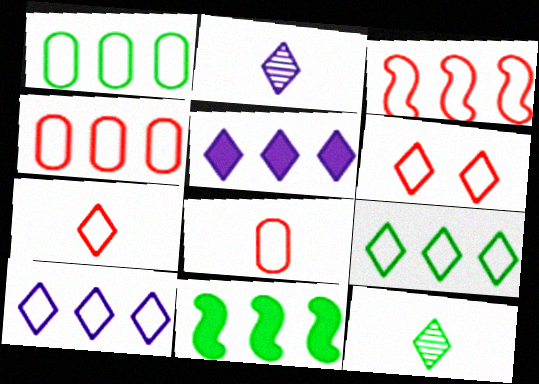[[1, 3, 10], 
[3, 6, 8], 
[5, 6, 12]]